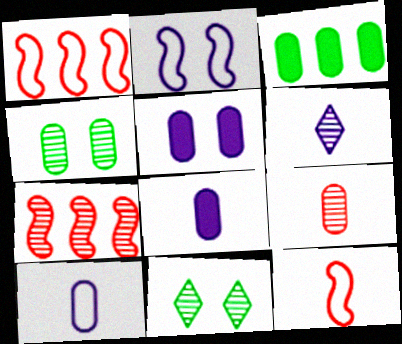[[1, 8, 11], 
[4, 6, 7]]